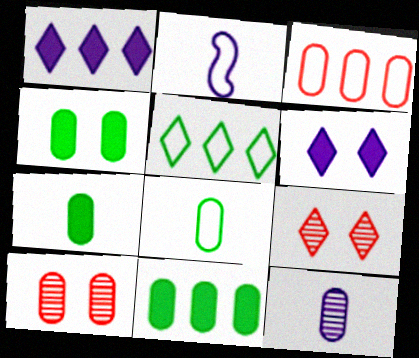[[2, 9, 11], 
[3, 4, 12], 
[4, 7, 11]]